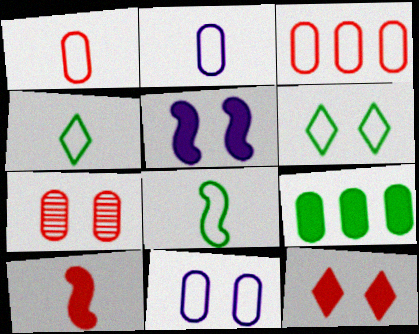[[2, 7, 9], 
[5, 6, 7]]